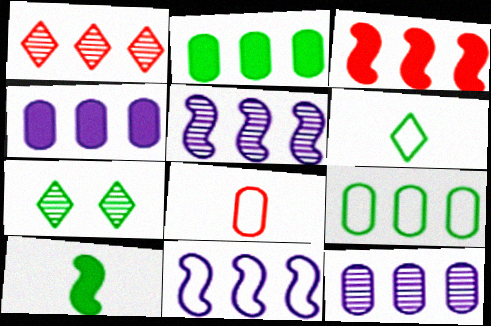[[1, 2, 11], 
[7, 9, 10]]